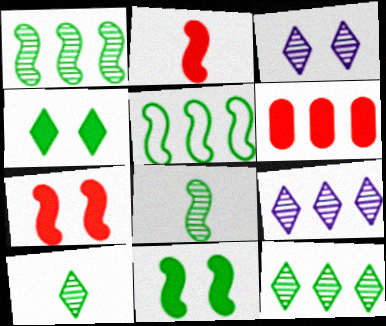[[5, 6, 9], 
[5, 8, 11]]